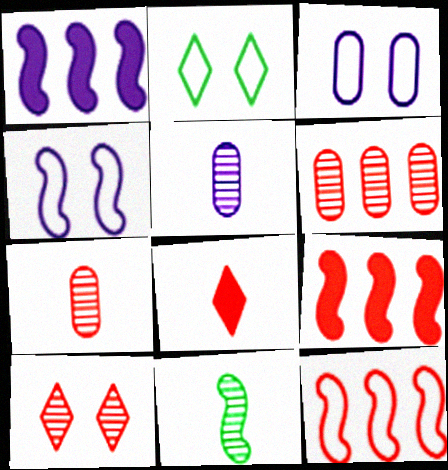[[1, 2, 7], 
[2, 5, 9], 
[4, 9, 11]]